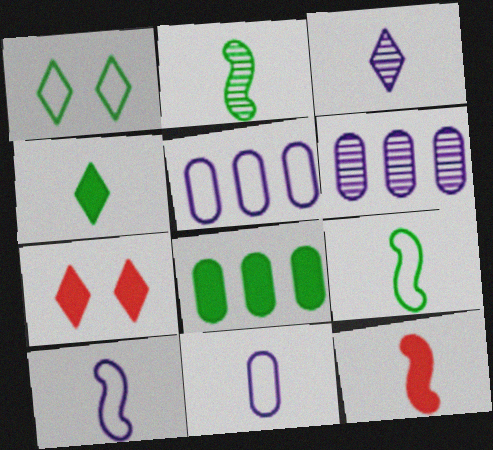[[1, 2, 8], 
[1, 6, 12], 
[2, 5, 7], 
[2, 10, 12], 
[6, 7, 9]]